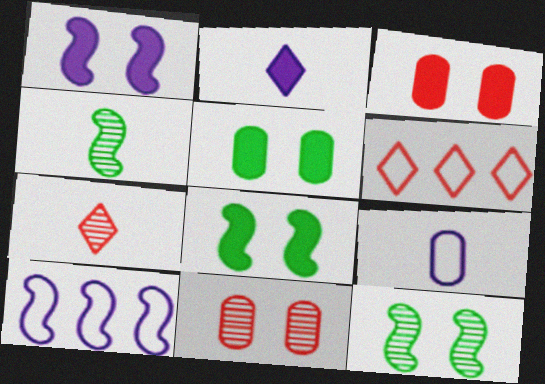[[5, 7, 10]]